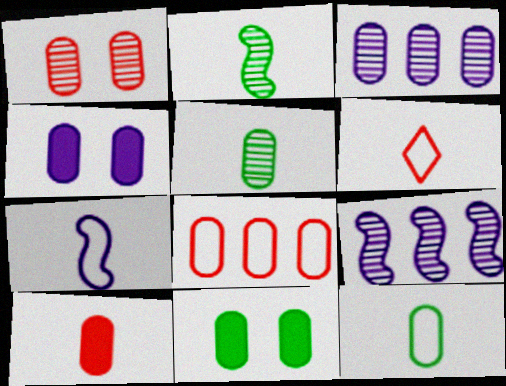[[1, 3, 5], 
[1, 8, 10], 
[4, 5, 8], 
[6, 7, 12], 
[6, 9, 11]]